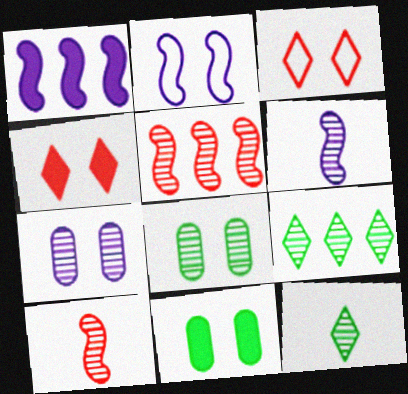[[1, 2, 6], 
[2, 4, 8], 
[5, 7, 12], 
[7, 9, 10]]